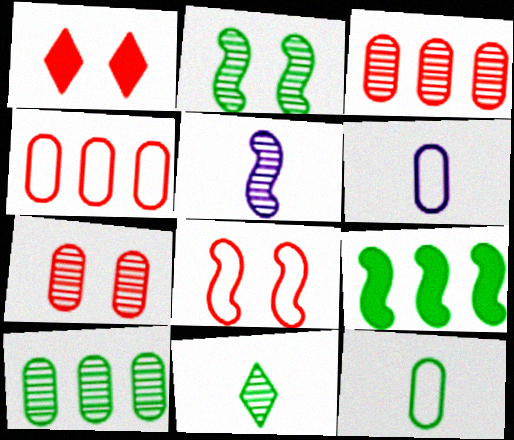[[1, 7, 8], 
[2, 10, 11], 
[5, 8, 9]]